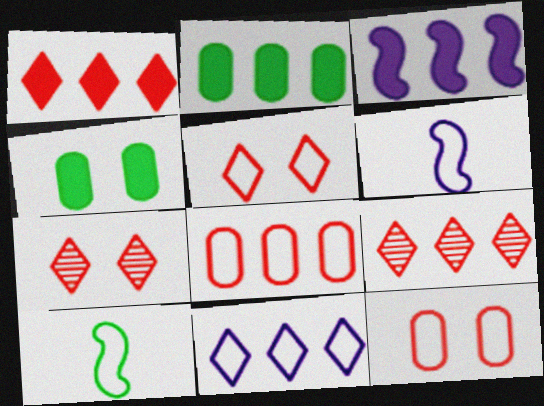[[1, 2, 3], 
[2, 6, 7], 
[4, 6, 9], 
[10, 11, 12]]